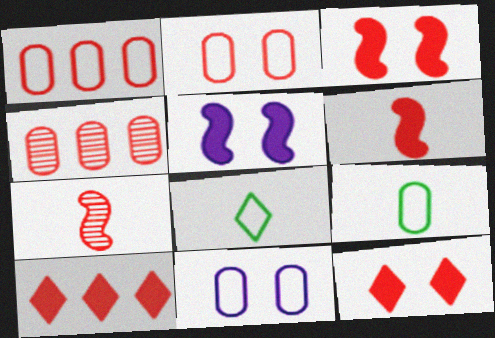[[1, 7, 12], 
[1, 9, 11], 
[2, 7, 10], 
[4, 5, 8]]